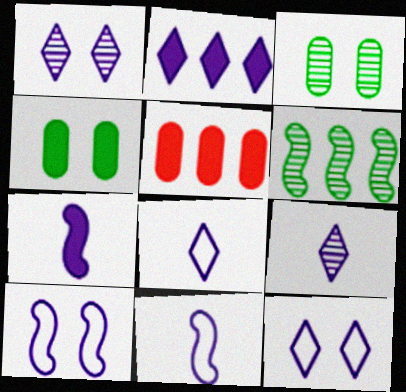[[1, 2, 8], 
[2, 9, 12]]